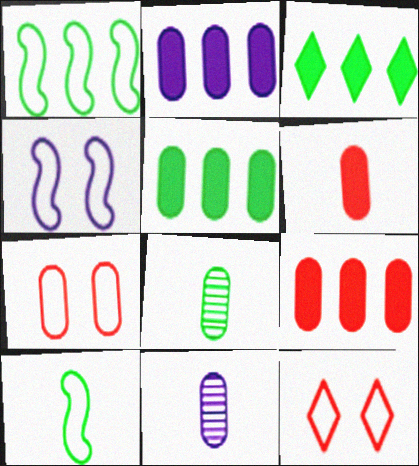[[2, 5, 9], 
[2, 7, 8], 
[5, 7, 11]]